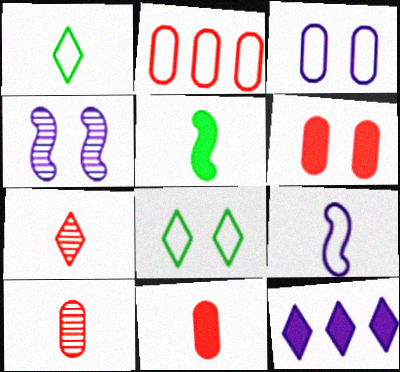[[2, 6, 10], 
[2, 8, 9], 
[4, 6, 8], 
[5, 6, 12], 
[7, 8, 12]]